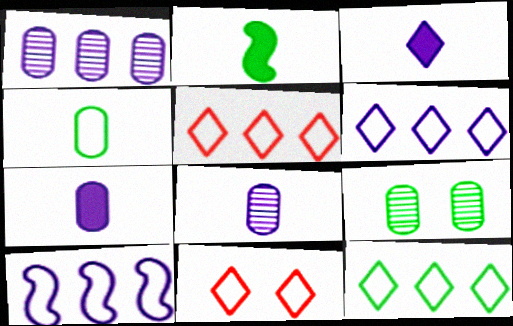[[1, 2, 11], 
[2, 9, 12], 
[4, 10, 11], 
[5, 6, 12]]